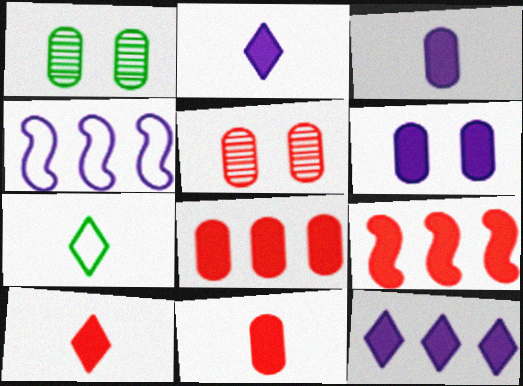[[1, 4, 10]]